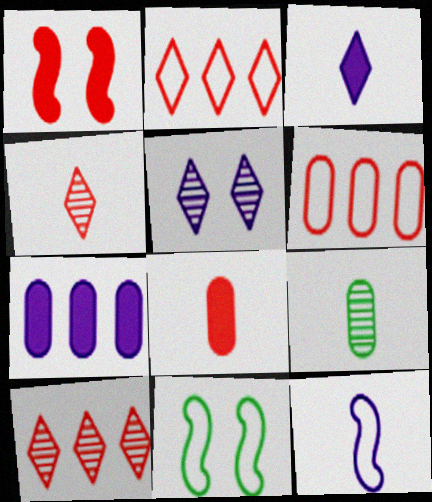[[1, 4, 6], 
[4, 7, 11], 
[5, 7, 12]]